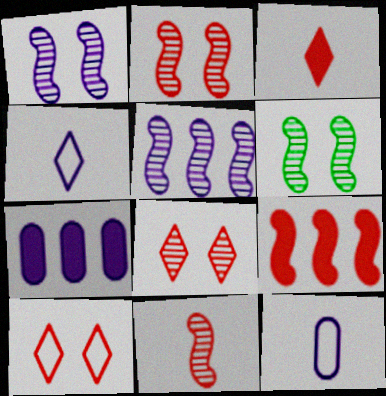[[1, 2, 6], 
[1, 4, 7], 
[5, 6, 11]]